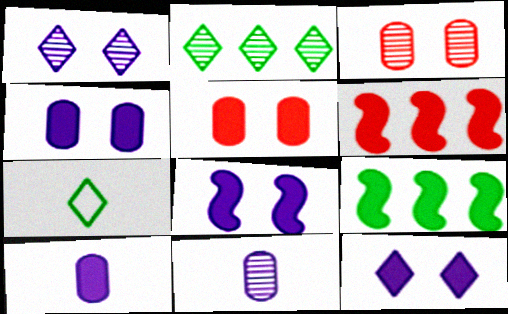[[4, 8, 12]]